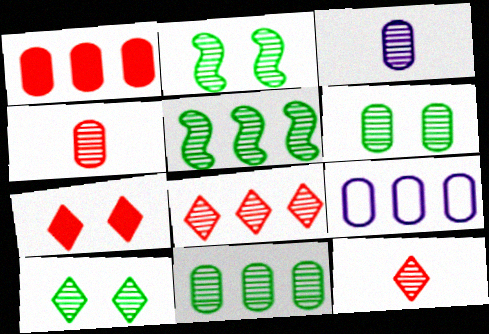[[1, 9, 11], 
[2, 3, 8], 
[2, 6, 10]]